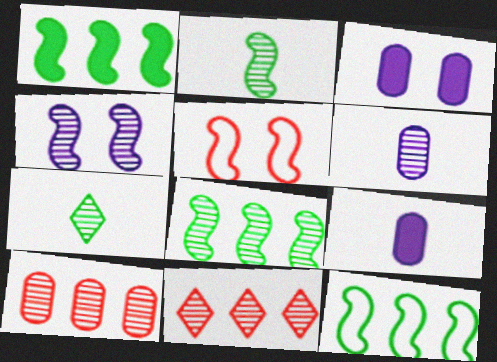[[1, 8, 12], 
[4, 7, 10]]